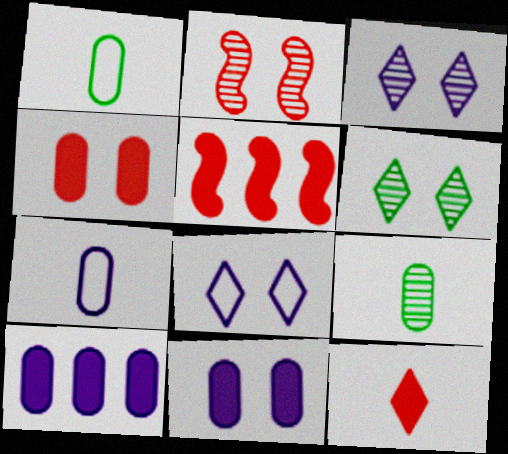[[1, 3, 5], 
[4, 5, 12], 
[5, 6, 7], 
[5, 8, 9]]